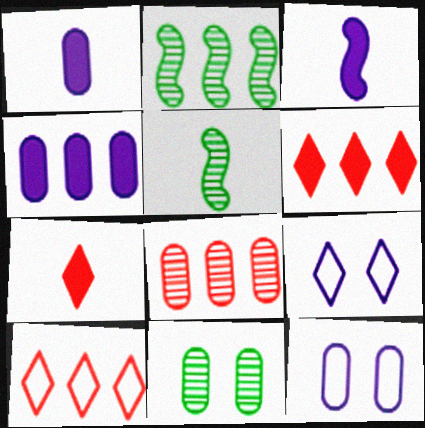[[2, 4, 10], 
[2, 7, 12], 
[3, 10, 11], 
[5, 6, 12]]